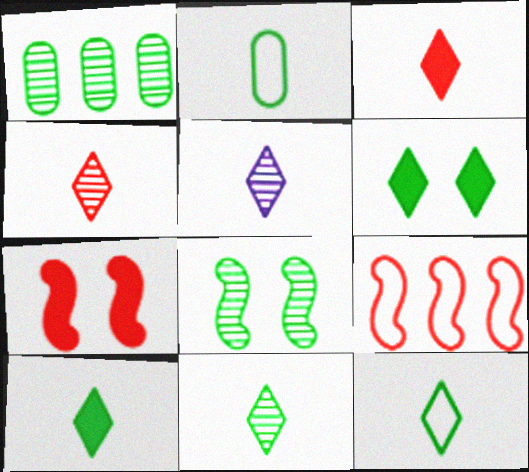[[1, 8, 11], 
[3, 5, 12], 
[4, 5, 11], 
[10, 11, 12]]